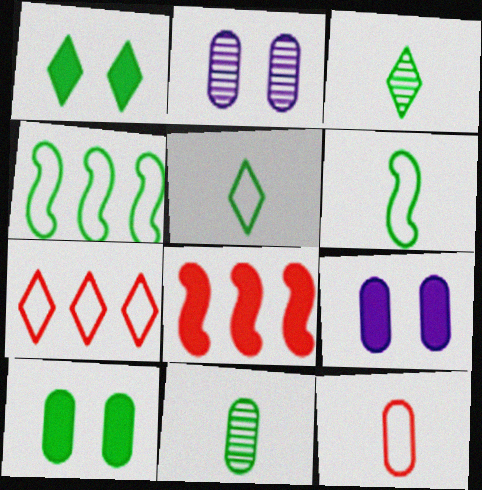[[1, 4, 11], 
[2, 5, 8], 
[3, 4, 10]]